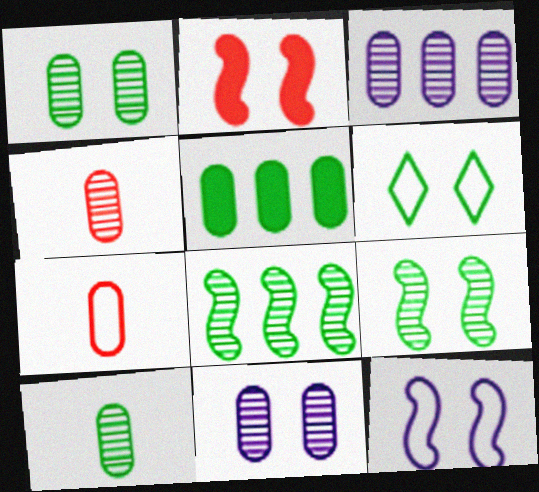[[1, 3, 4], 
[2, 6, 11], 
[2, 9, 12], 
[5, 7, 11]]